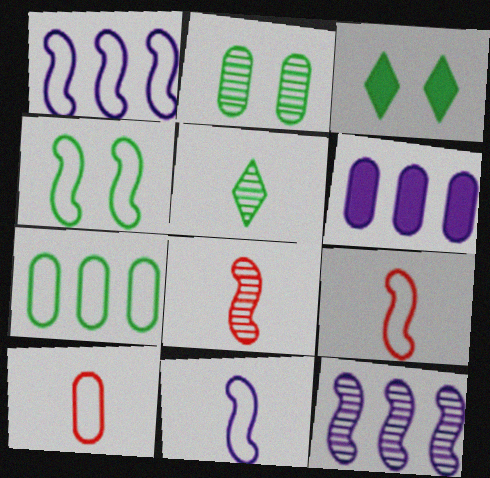[[1, 4, 9], 
[2, 3, 4], 
[2, 6, 10], 
[3, 10, 12]]